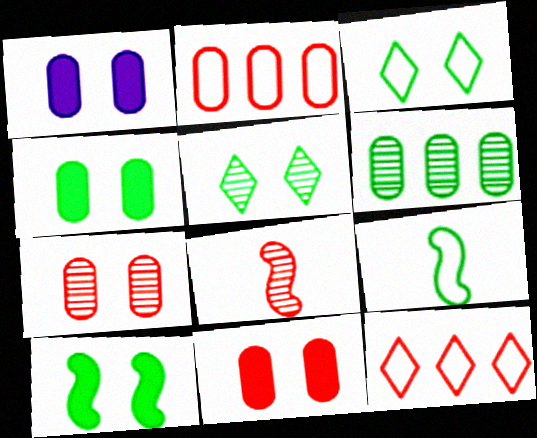[[1, 4, 11], 
[8, 11, 12]]